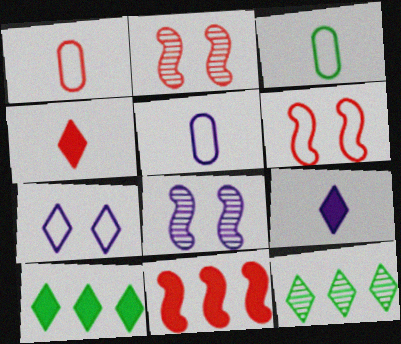[[1, 3, 5], 
[1, 8, 10], 
[2, 5, 10], 
[4, 7, 12]]